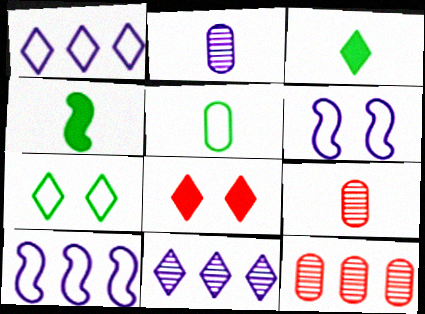[[3, 6, 12]]